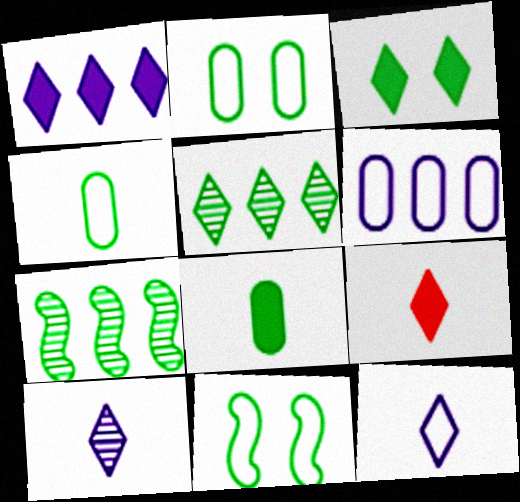[[1, 3, 9], 
[3, 4, 7], 
[5, 8, 11]]